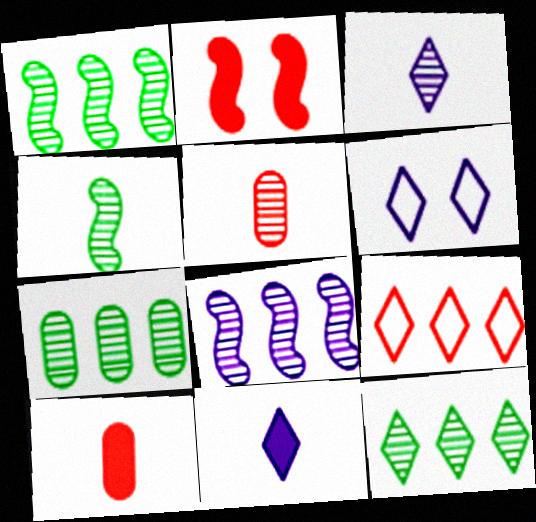[[1, 6, 10], 
[1, 7, 12], 
[2, 5, 9], 
[3, 4, 5]]